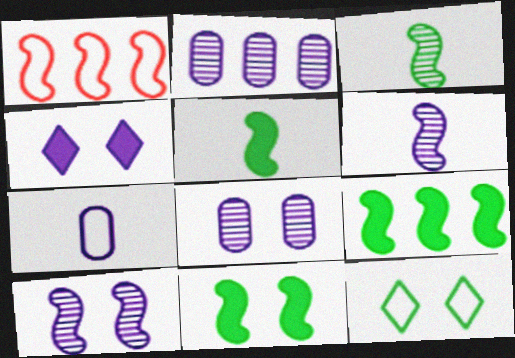[[1, 5, 10], 
[1, 6, 11], 
[1, 7, 12], 
[5, 9, 11]]